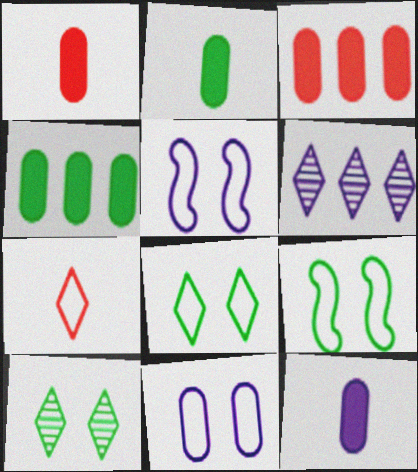[[1, 2, 12], 
[1, 6, 9], 
[5, 6, 12]]